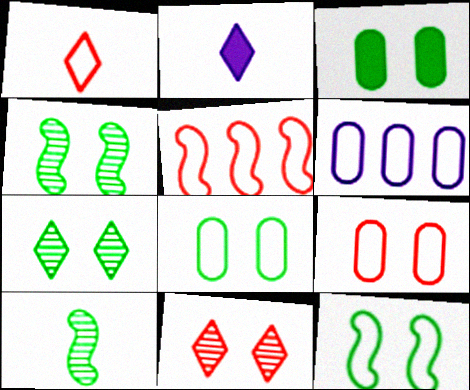[[1, 5, 9], 
[1, 6, 12], 
[3, 7, 12]]